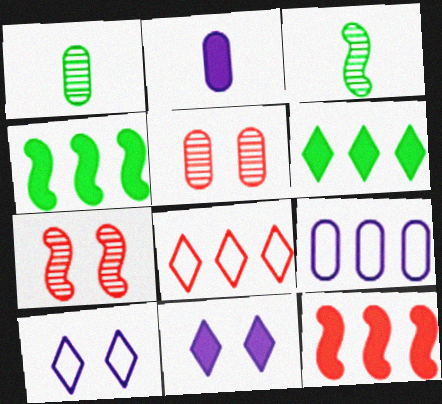[[1, 10, 12]]